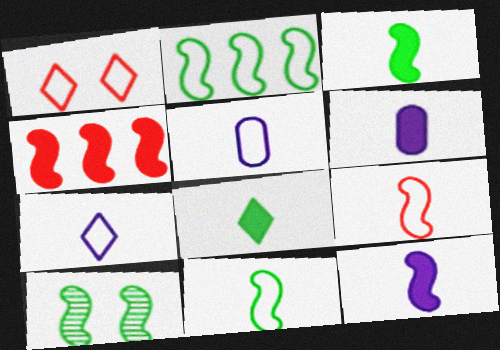[[1, 2, 5], 
[2, 3, 10]]